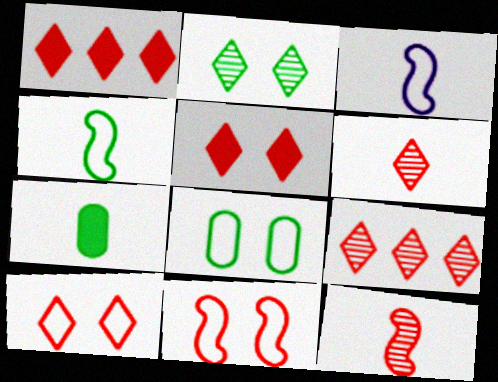[[1, 6, 10], 
[3, 6, 7]]